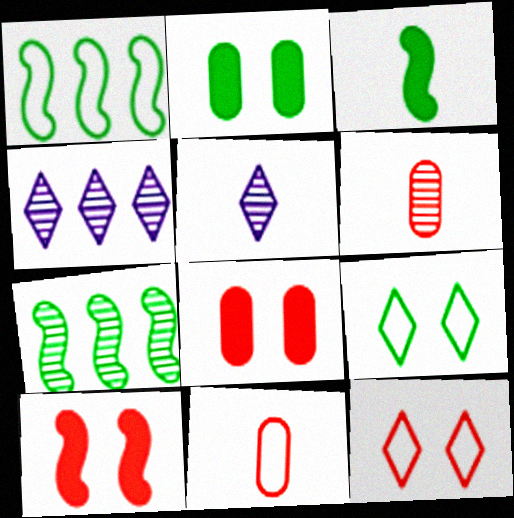[[1, 5, 8], 
[3, 5, 11]]